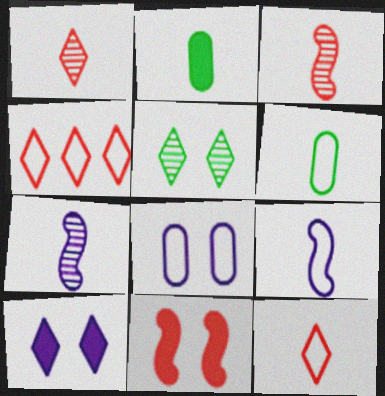[[1, 2, 9], 
[2, 7, 12], 
[5, 8, 11], 
[6, 9, 12]]